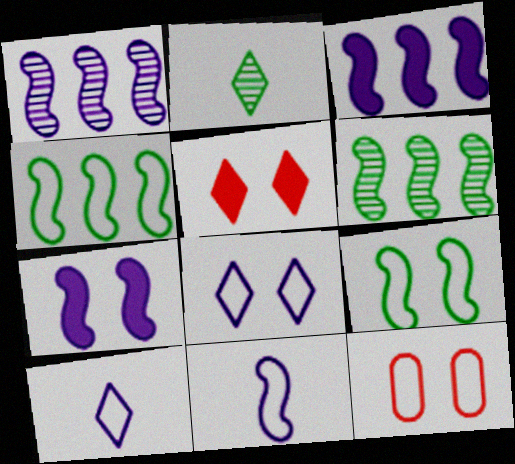[[1, 7, 11], 
[2, 3, 12], 
[4, 10, 12], 
[8, 9, 12]]